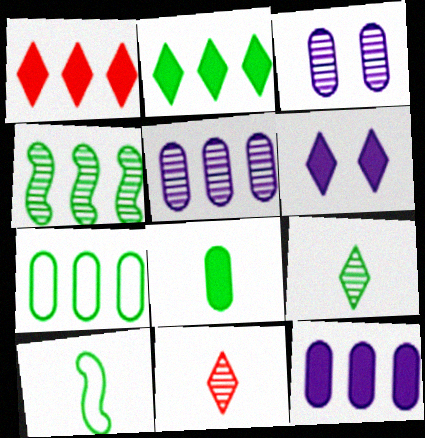[[1, 3, 10], 
[2, 4, 7], 
[3, 4, 11], 
[8, 9, 10]]